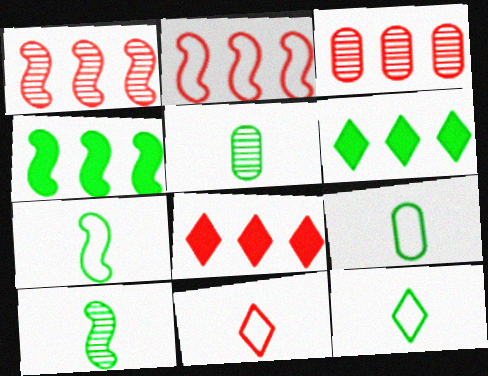[[2, 3, 8], 
[7, 9, 12]]